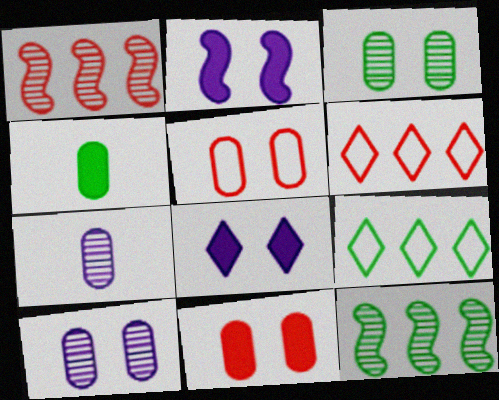[]